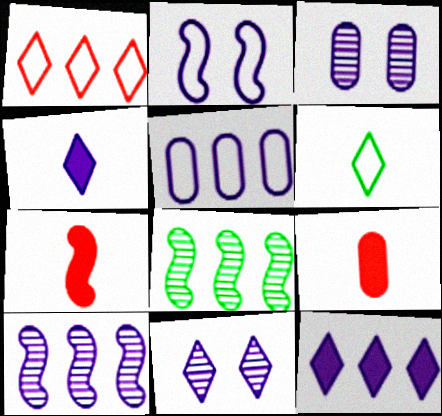[[2, 7, 8], 
[5, 10, 12]]